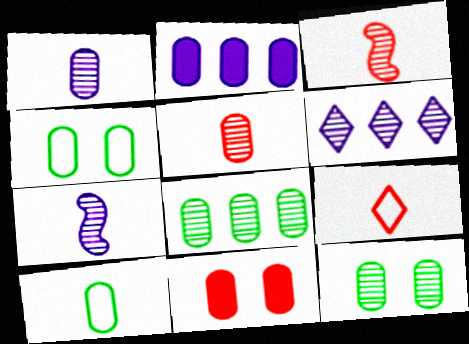[[2, 4, 5], 
[3, 6, 12]]